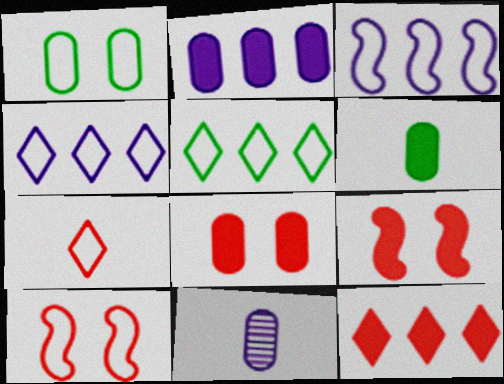[[1, 3, 7], 
[2, 6, 8], 
[5, 9, 11]]